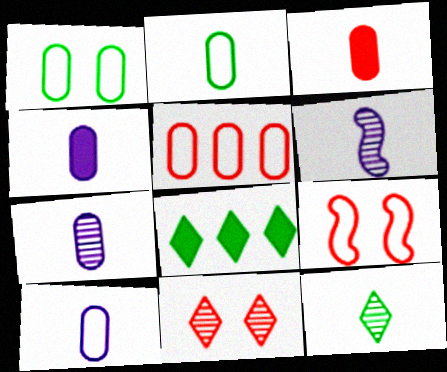[[1, 5, 10], 
[2, 3, 7], 
[4, 7, 10], 
[7, 8, 9]]